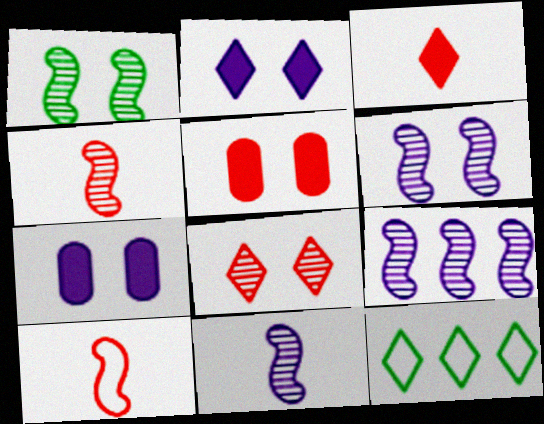[[1, 4, 9], 
[4, 7, 12], 
[5, 11, 12], 
[6, 9, 11]]